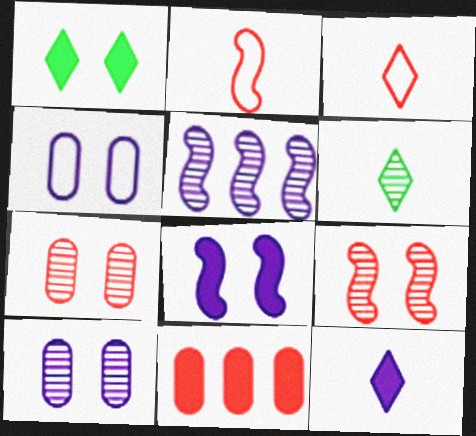[[1, 4, 9], 
[3, 6, 12], 
[3, 9, 11], 
[4, 5, 12], 
[5, 6, 7]]